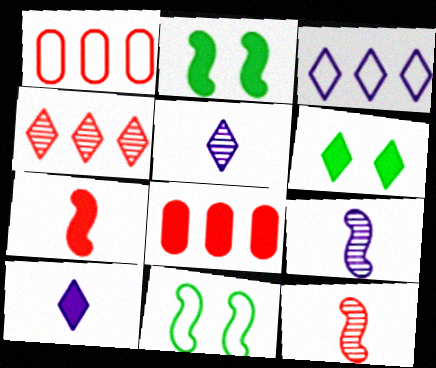[[1, 2, 5], 
[1, 6, 9], 
[2, 8, 10], 
[5, 8, 11]]